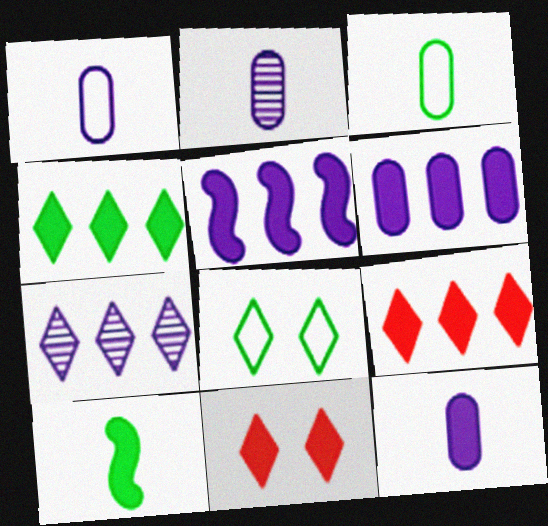[[1, 2, 12], 
[6, 10, 11]]